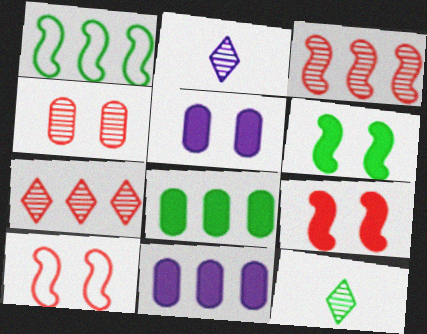[[1, 7, 11], 
[2, 8, 10], 
[10, 11, 12]]